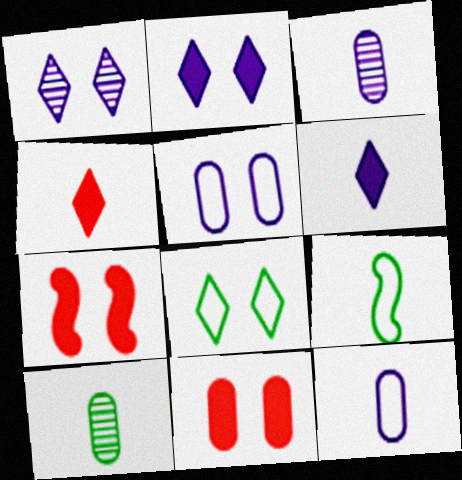[[3, 4, 9]]